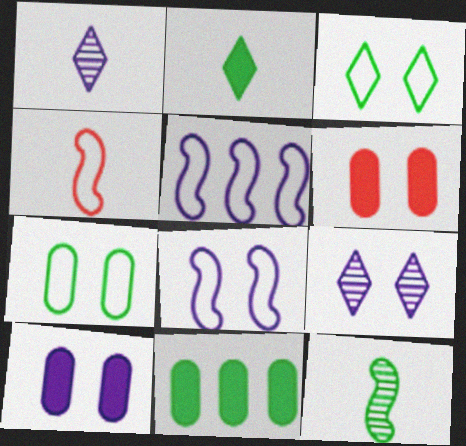[[1, 5, 10], 
[3, 11, 12], 
[4, 9, 11], 
[8, 9, 10]]